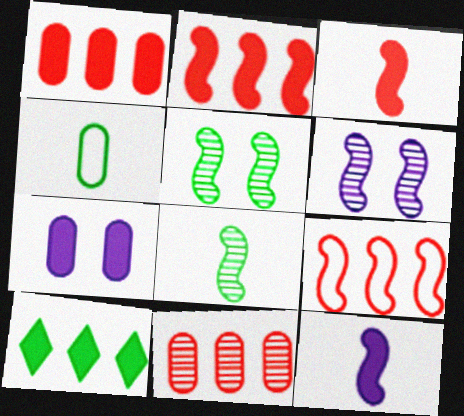[[3, 7, 10], 
[4, 5, 10], 
[4, 7, 11], 
[5, 9, 12]]